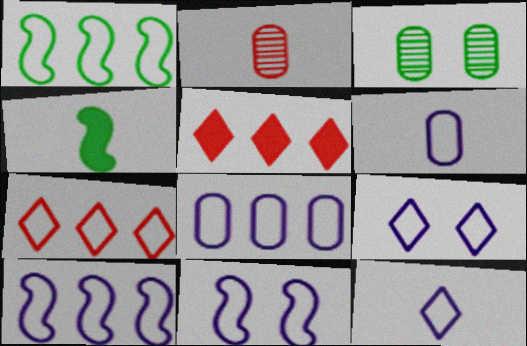[[1, 7, 8], 
[2, 4, 12], 
[6, 9, 10], 
[8, 11, 12]]